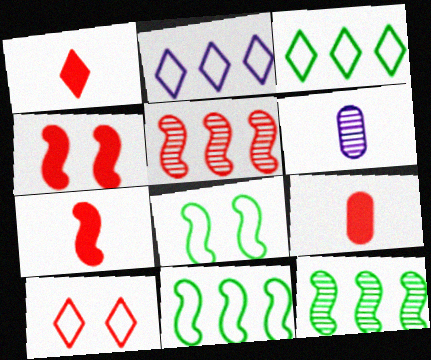[[1, 7, 9], 
[3, 4, 6], 
[5, 9, 10]]